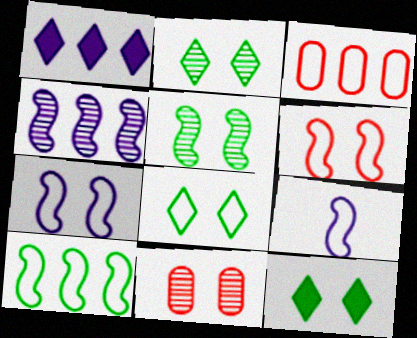[[2, 8, 12], 
[3, 8, 9], 
[6, 9, 10], 
[7, 11, 12]]